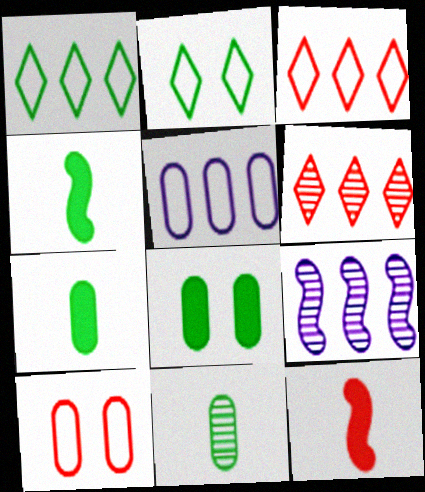[[6, 10, 12]]